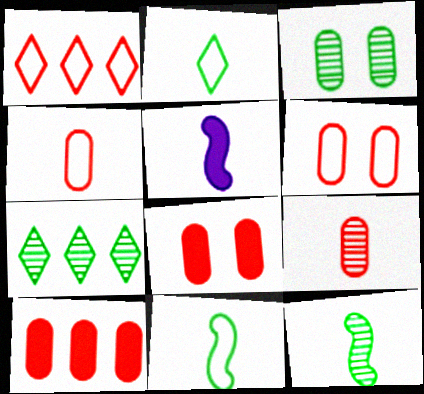[[1, 3, 5], 
[2, 5, 9], 
[3, 7, 12], 
[5, 6, 7], 
[6, 9, 10]]